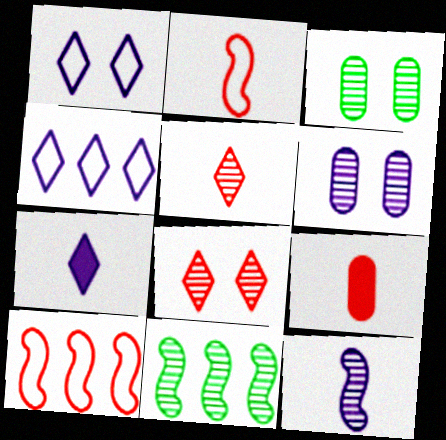[[1, 9, 11], 
[2, 5, 9], 
[3, 7, 10], 
[5, 6, 11], 
[8, 9, 10]]